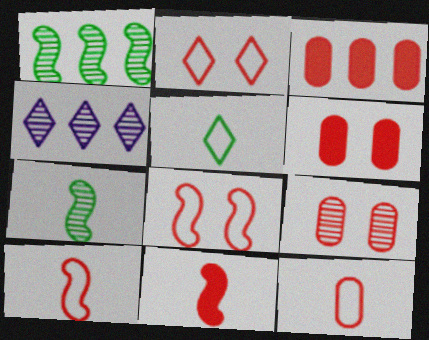[[3, 9, 12], 
[4, 7, 9]]